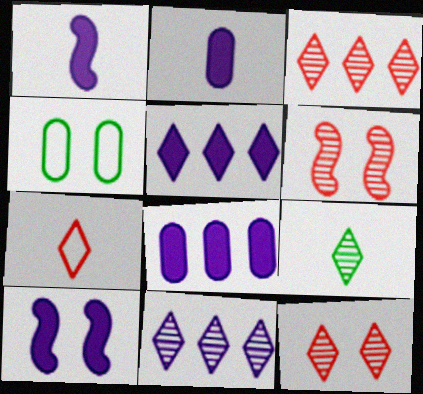[[1, 3, 4], 
[2, 5, 10], 
[4, 10, 12], 
[9, 11, 12]]